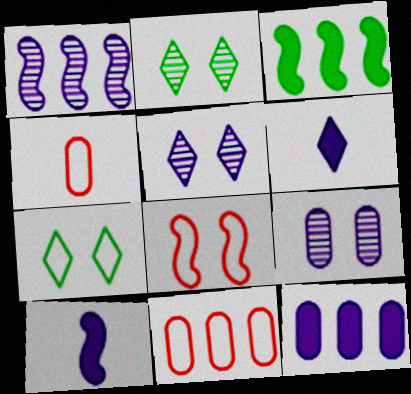[[2, 10, 11], 
[3, 4, 5]]